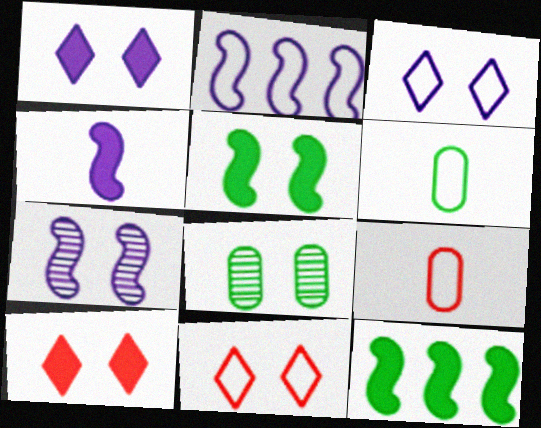[[2, 4, 7], 
[2, 6, 11]]